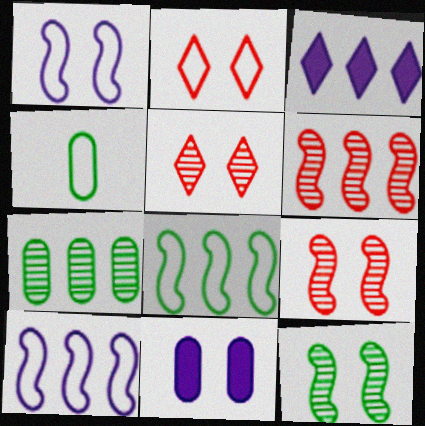[[2, 4, 10], 
[2, 11, 12], 
[3, 4, 9]]